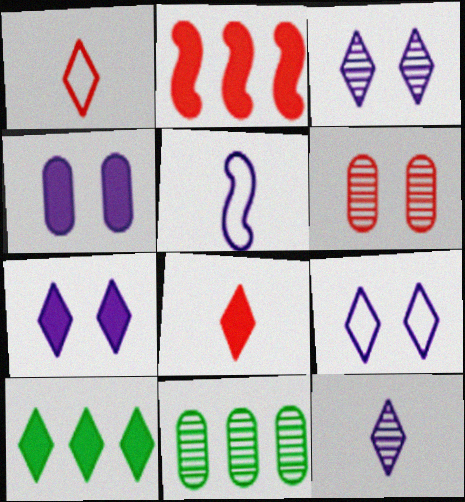[[1, 2, 6], 
[1, 3, 10], 
[3, 7, 9], 
[5, 6, 10], 
[7, 8, 10]]